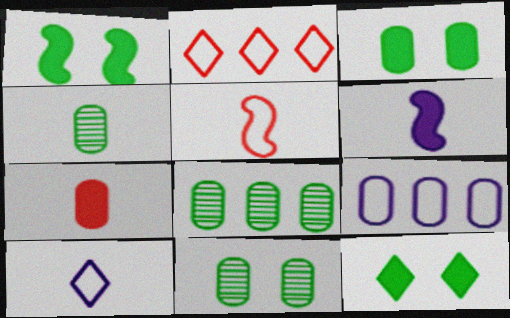[[1, 3, 12], 
[2, 6, 11], 
[4, 8, 11], 
[7, 9, 11]]